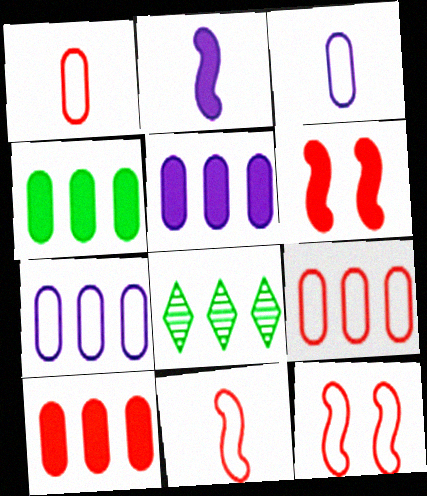[[3, 6, 8], 
[4, 5, 10]]